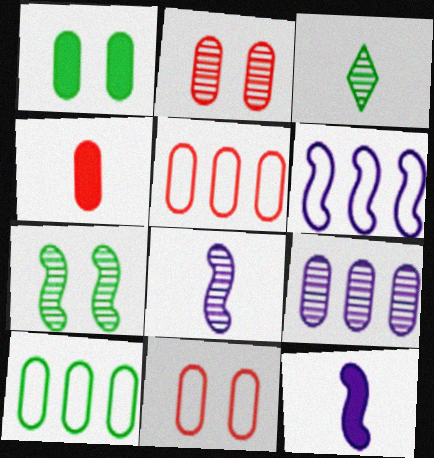[[2, 4, 5]]